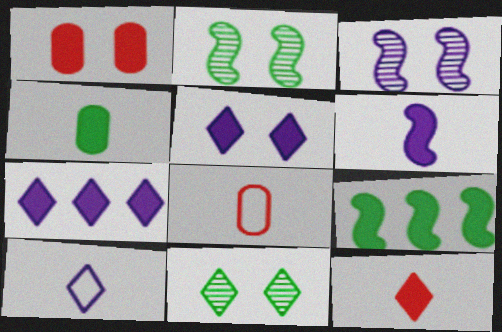[[2, 7, 8], 
[4, 6, 12]]